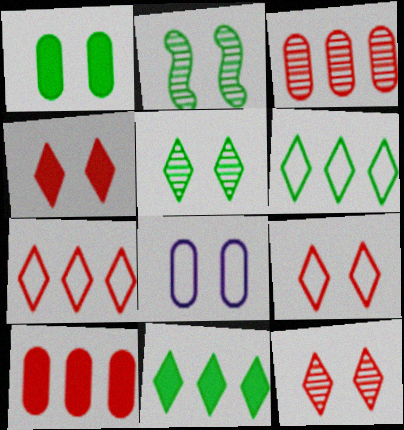[[2, 4, 8], 
[4, 9, 12]]